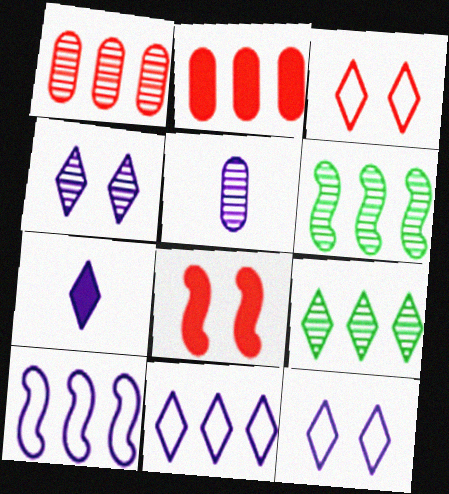[[2, 6, 11], 
[2, 9, 10], 
[3, 7, 9], 
[4, 7, 11]]